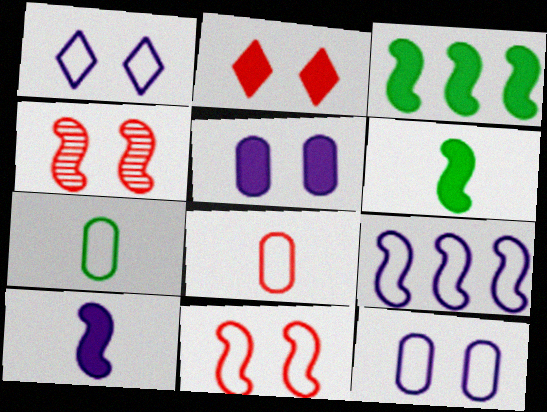[[4, 6, 9]]